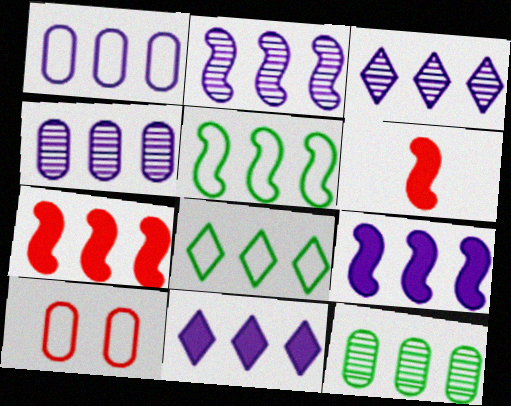[[1, 2, 11], 
[1, 3, 9], 
[2, 3, 4], 
[2, 5, 7], 
[4, 7, 8]]